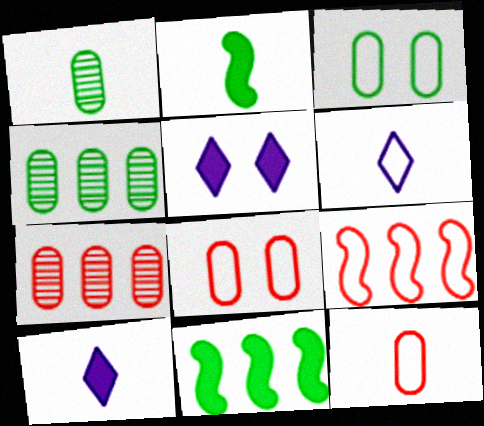[[1, 5, 9], 
[3, 6, 9]]